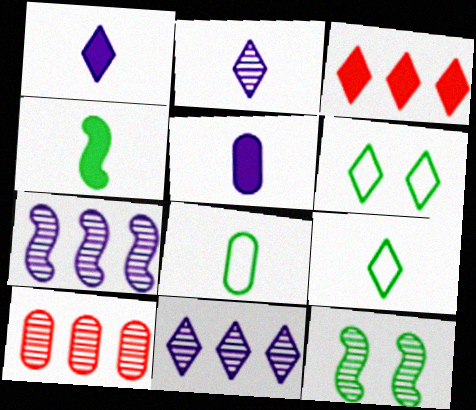[[2, 3, 6], 
[2, 10, 12]]